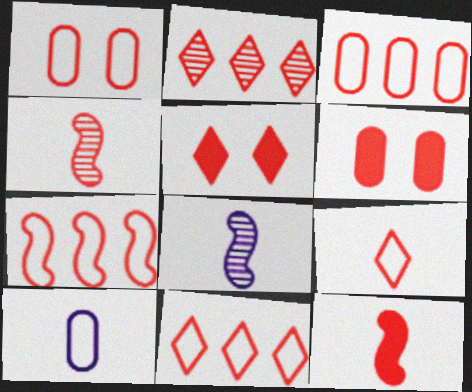[[1, 2, 12], 
[1, 7, 9], 
[2, 5, 9], 
[3, 4, 5], 
[3, 7, 11], 
[4, 6, 11]]